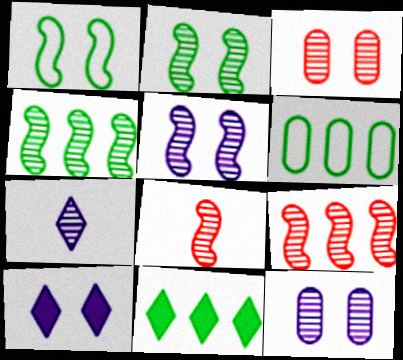[[1, 3, 10], 
[3, 4, 7], 
[4, 5, 8], 
[4, 6, 11], 
[6, 8, 10]]